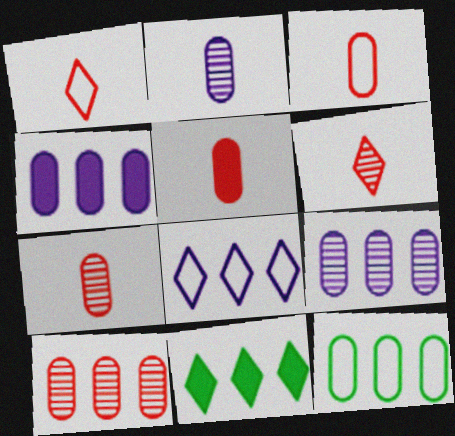[[3, 5, 7], 
[4, 10, 12]]